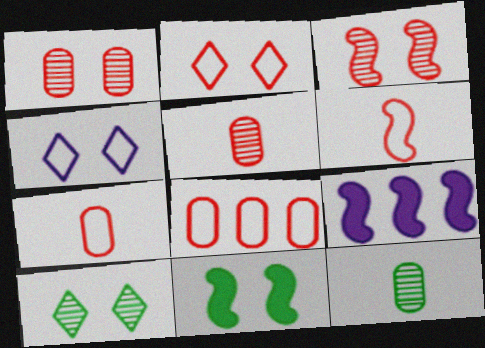[[1, 4, 11], 
[2, 6, 8], 
[2, 9, 12], 
[7, 9, 10]]